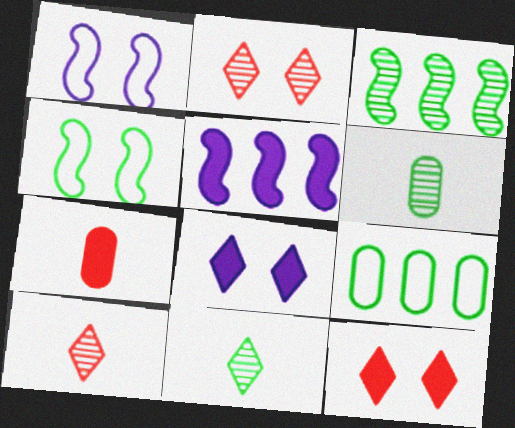[]